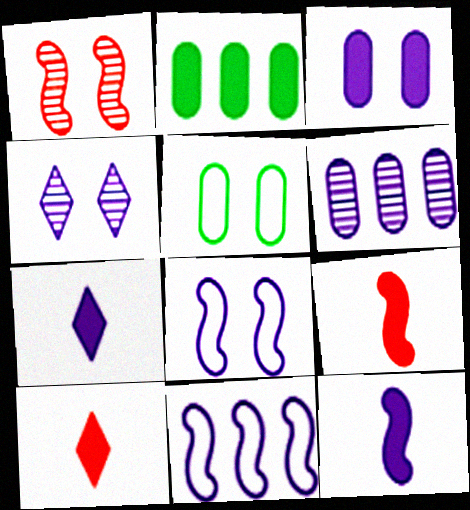[[3, 4, 8], 
[6, 7, 8]]